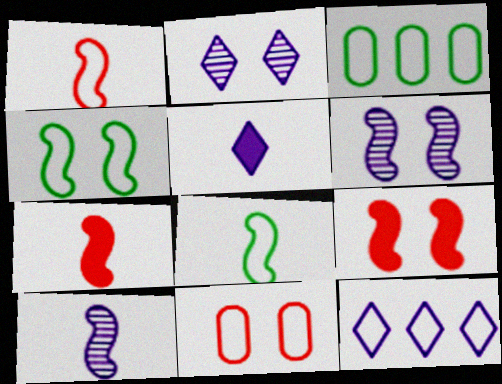[[2, 3, 7], 
[2, 5, 12], 
[4, 6, 9], 
[7, 8, 10], 
[8, 11, 12]]